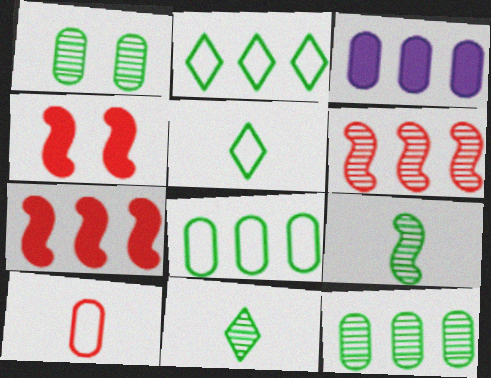[[1, 3, 10], 
[2, 3, 6]]